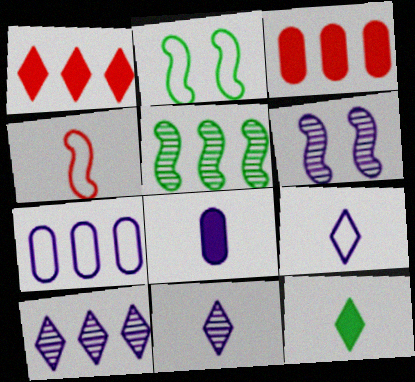[[1, 5, 7], 
[2, 3, 11]]